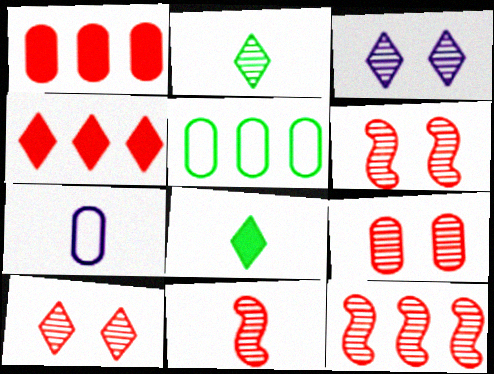[[6, 9, 10], 
[6, 11, 12], 
[7, 8, 11]]